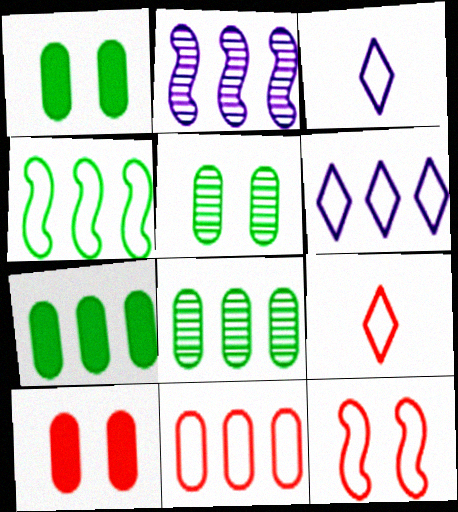[[1, 2, 9], 
[4, 6, 11], 
[9, 11, 12]]